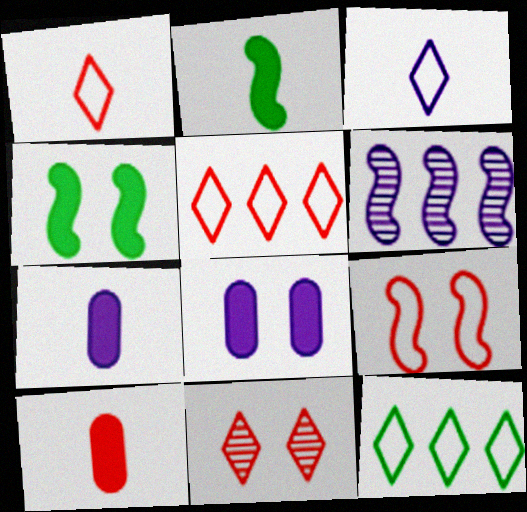[[2, 6, 9], 
[3, 6, 8]]